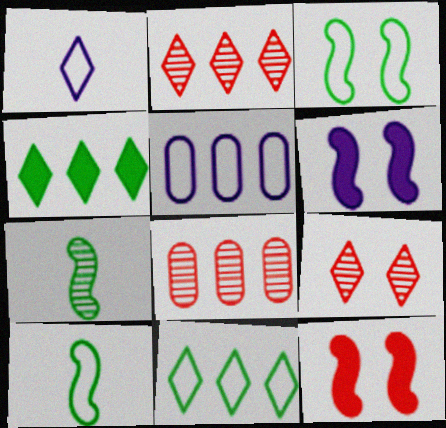[[1, 4, 9]]